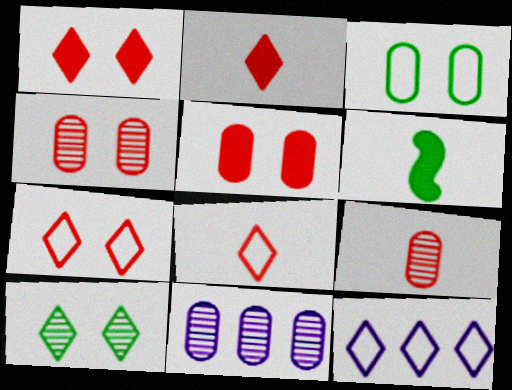[[2, 10, 12], 
[4, 6, 12], 
[6, 7, 11]]